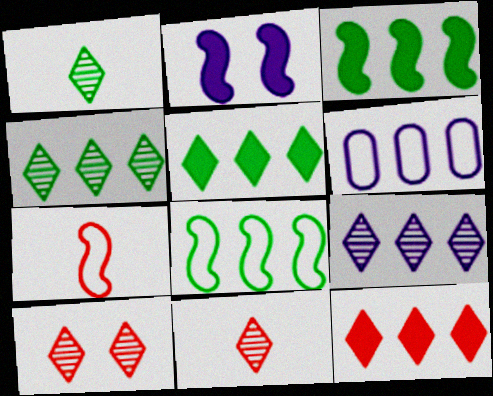[[1, 9, 10]]